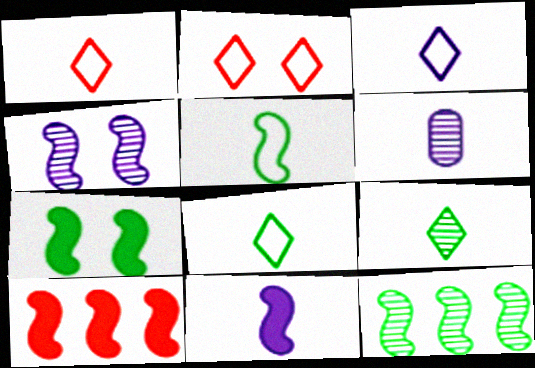[[1, 3, 8], 
[3, 6, 11], 
[4, 5, 10], 
[5, 7, 12], 
[7, 10, 11]]